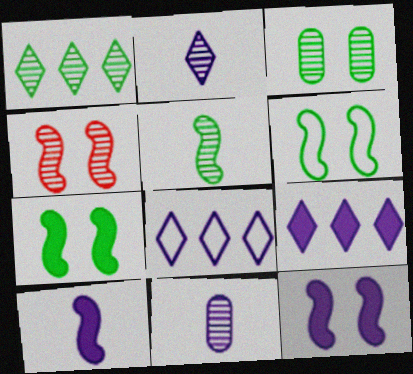[[1, 3, 5], 
[1, 4, 11], 
[4, 6, 12], 
[8, 11, 12]]